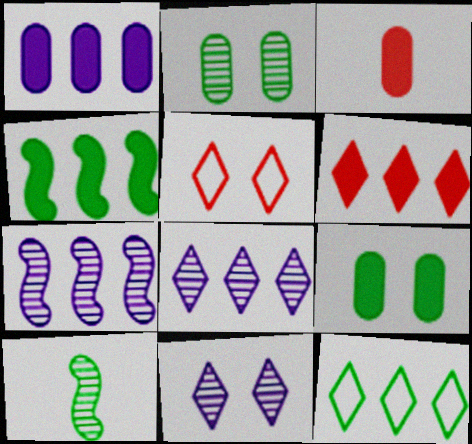[[1, 3, 9], 
[1, 4, 6], 
[1, 5, 10], 
[6, 8, 12], 
[9, 10, 12]]